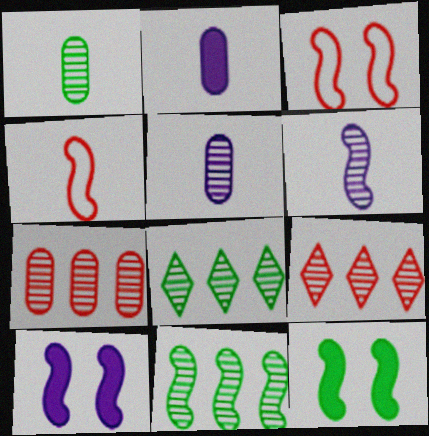[[2, 3, 8], 
[4, 10, 11]]